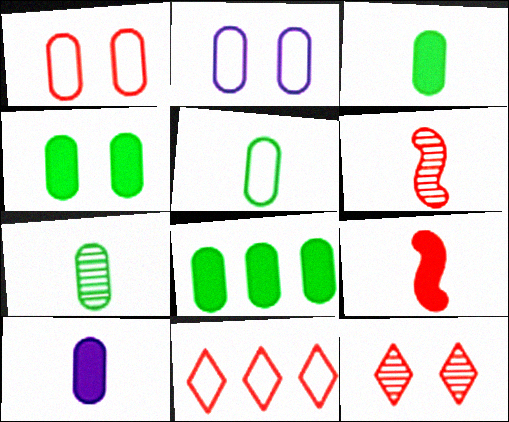[[3, 4, 8], 
[3, 5, 7]]